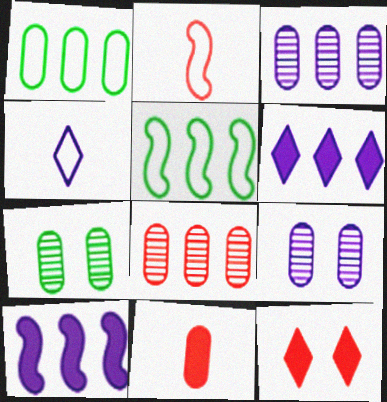[[1, 9, 11], 
[2, 6, 7], 
[2, 8, 12], 
[4, 9, 10], 
[5, 6, 8]]